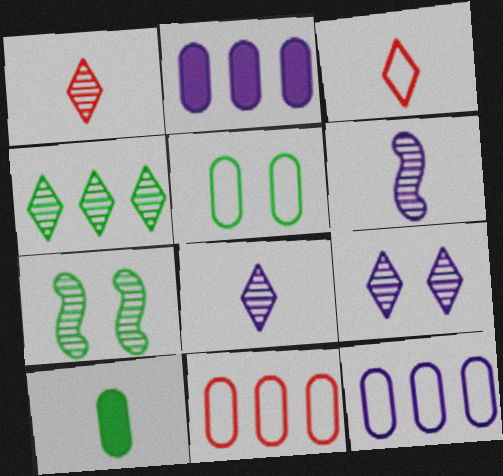[[1, 4, 9], 
[2, 3, 7], 
[3, 6, 10]]